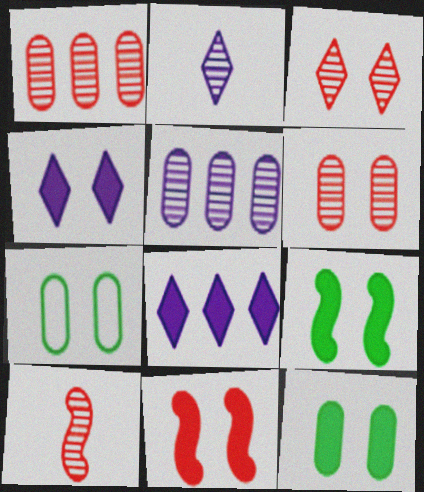[[1, 3, 10], 
[4, 11, 12], 
[7, 8, 10]]